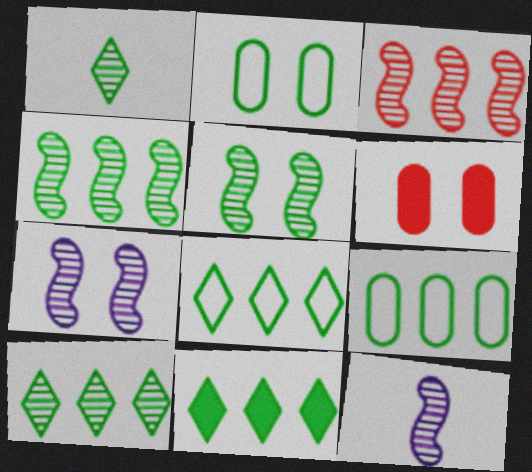[[3, 5, 12], 
[4, 9, 11], 
[6, 8, 12], 
[8, 10, 11]]